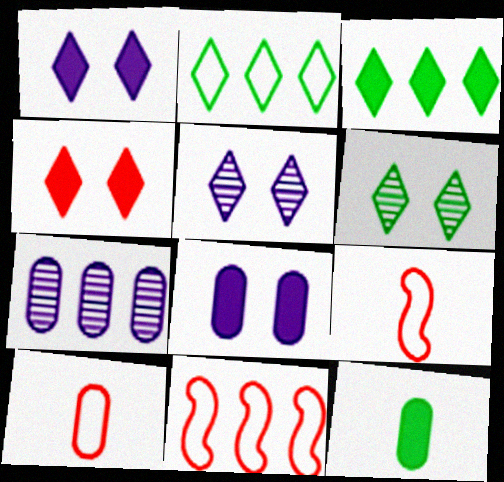[[3, 7, 11], 
[5, 11, 12]]